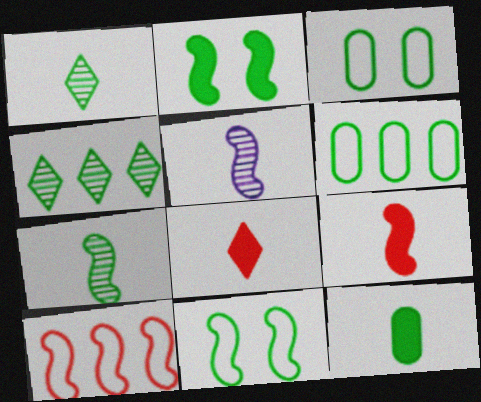[[1, 2, 6], 
[2, 5, 10], 
[4, 11, 12]]